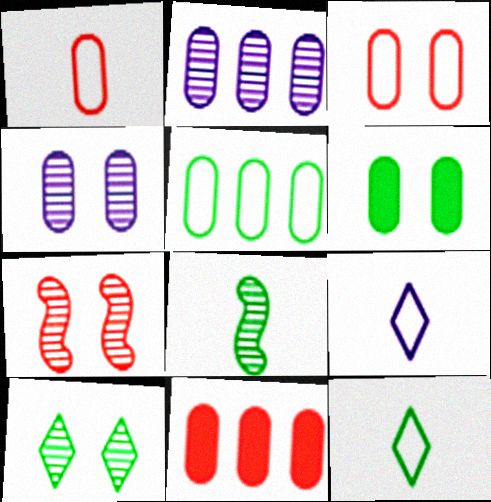[[1, 2, 6], 
[2, 5, 11], 
[3, 4, 6], 
[4, 7, 10]]